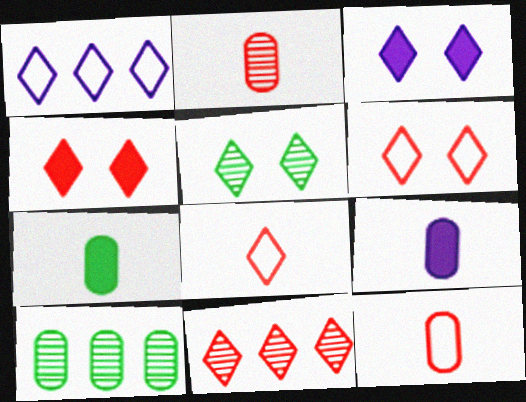[[3, 5, 6], 
[4, 8, 11]]